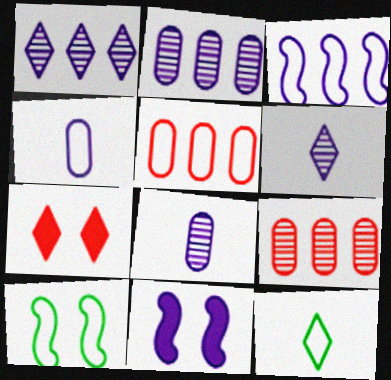[[1, 4, 11], 
[1, 7, 12], 
[9, 11, 12]]